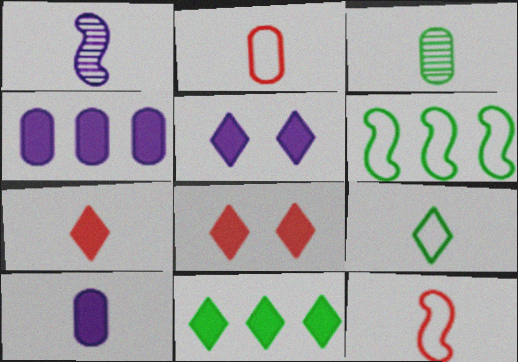[[2, 3, 10], 
[5, 7, 11]]